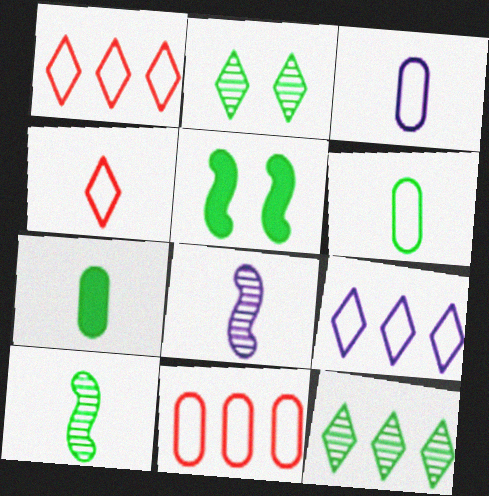[[4, 7, 8], 
[5, 6, 12]]